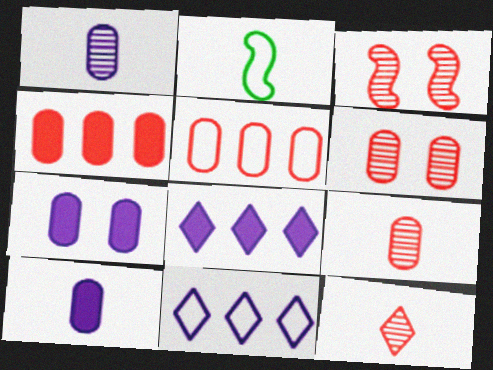[[2, 6, 8], 
[2, 10, 12]]